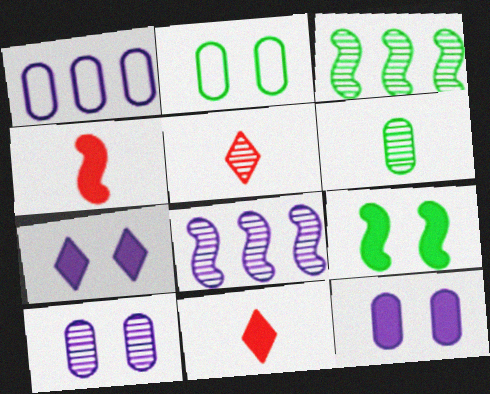[[1, 5, 9], 
[2, 8, 11], 
[3, 5, 10]]